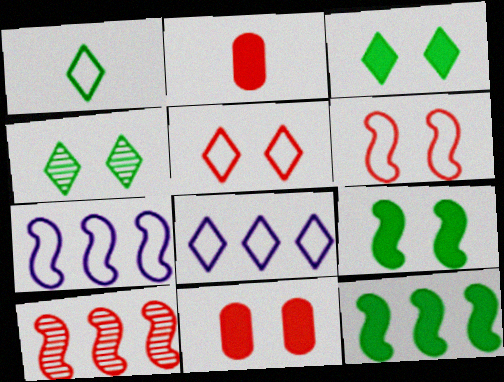[[1, 5, 8], 
[2, 4, 7], 
[2, 5, 10], 
[7, 10, 12]]